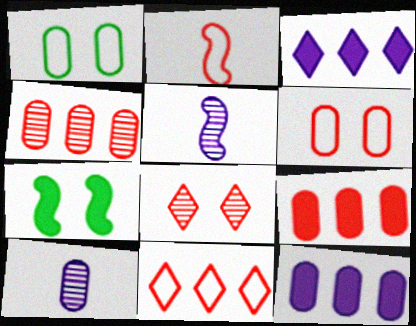[[1, 9, 10], 
[2, 6, 11], 
[2, 8, 9], 
[7, 10, 11]]